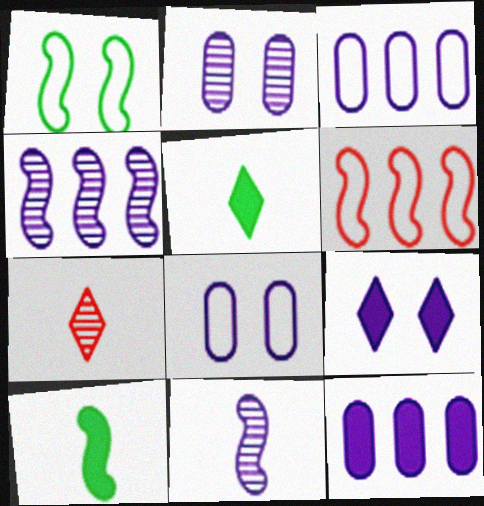[[1, 7, 12], 
[2, 5, 6], 
[3, 9, 11]]